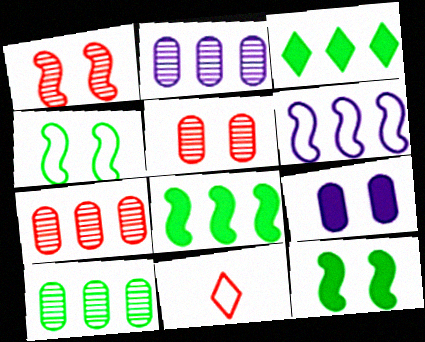[[2, 7, 10], 
[2, 11, 12], 
[3, 6, 7]]